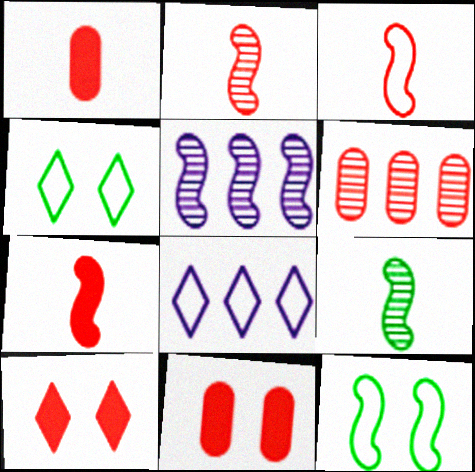[[1, 4, 5], 
[2, 3, 7], 
[3, 6, 10], 
[5, 7, 12], 
[8, 9, 11]]